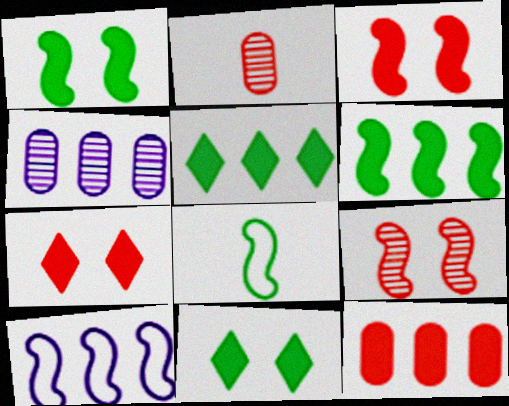[[2, 10, 11], 
[4, 7, 8]]